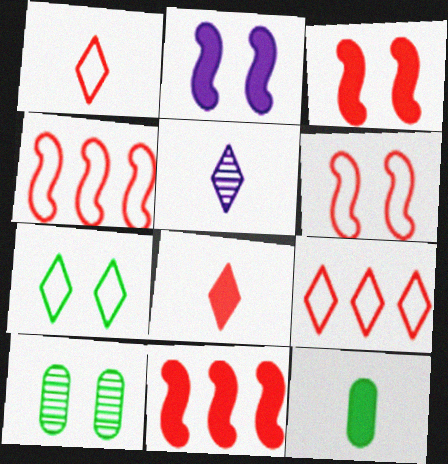[]